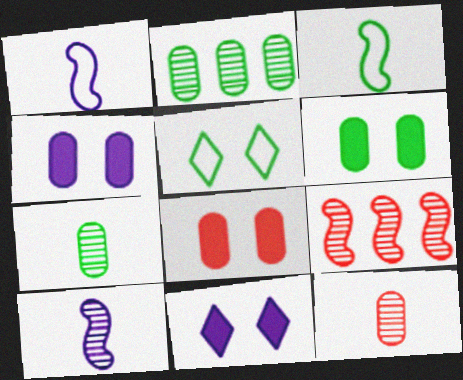[[4, 6, 8]]